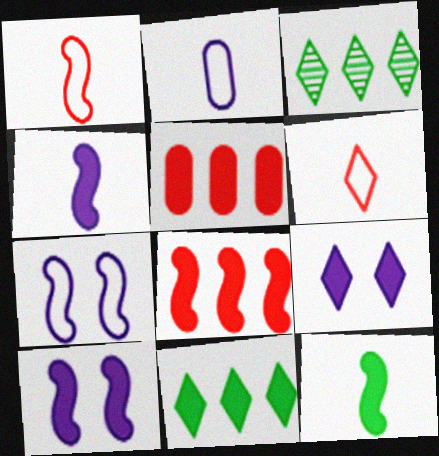[[3, 6, 9], 
[5, 9, 12], 
[8, 10, 12]]